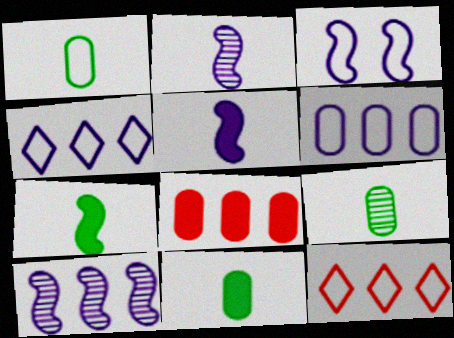[[1, 3, 12], 
[1, 9, 11], 
[3, 5, 10]]